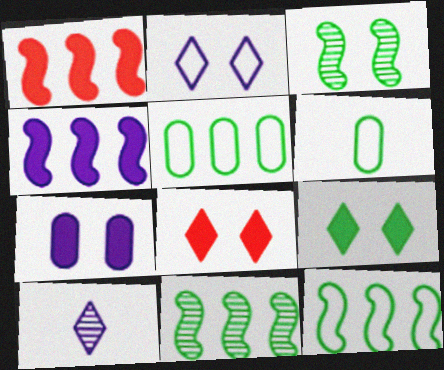[[6, 9, 11]]